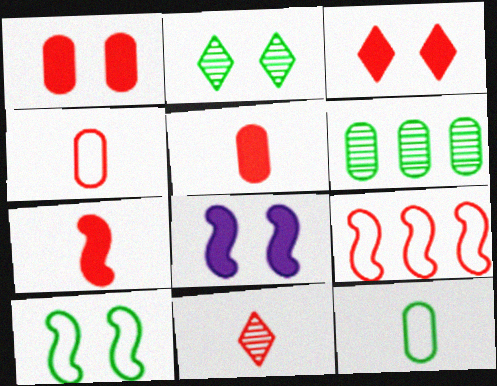[[1, 9, 11], 
[4, 7, 11]]